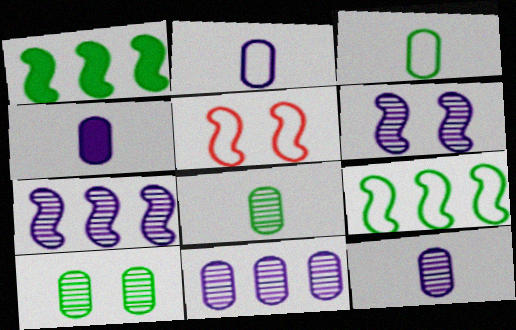[[2, 4, 12]]